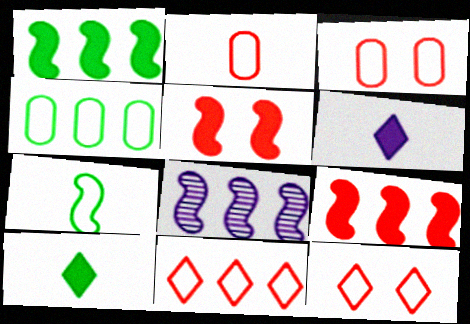[[3, 8, 10], 
[5, 7, 8]]